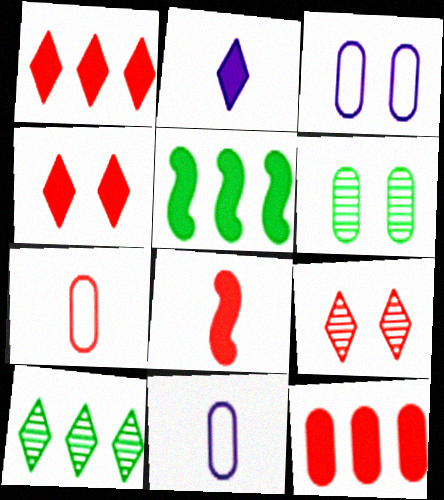[[3, 8, 10], 
[4, 8, 12], 
[5, 9, 11], 
[6, 11, 12]]